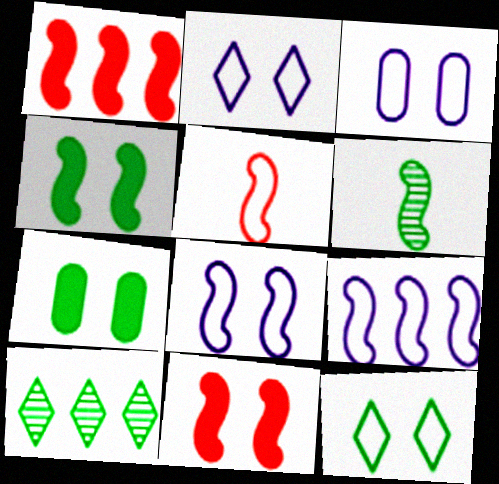[[1, 6, 8], 
[2, 3, 8], 
[6, 9, 11]]